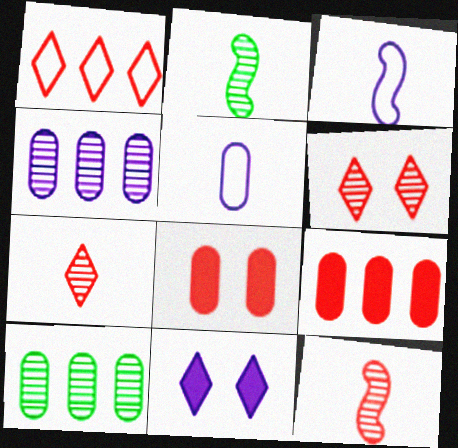[[1, 8, 12], 
[2, 4, 6], 
[3, 4, 11], 
[5, 8, 10]]